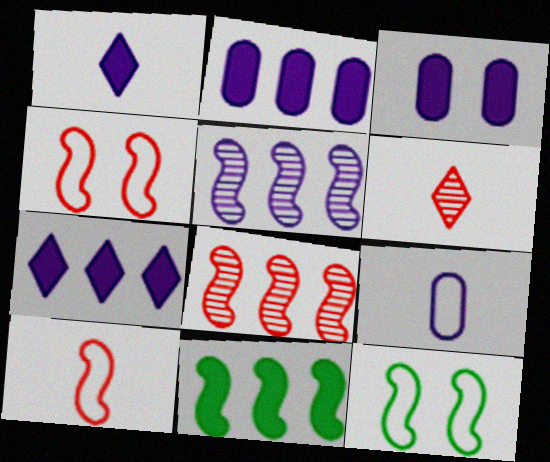[[2, 6, 12]]